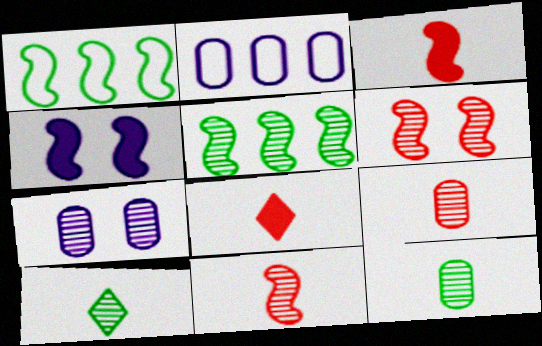[[1, 4, 11], 
[1, 7, 8]]